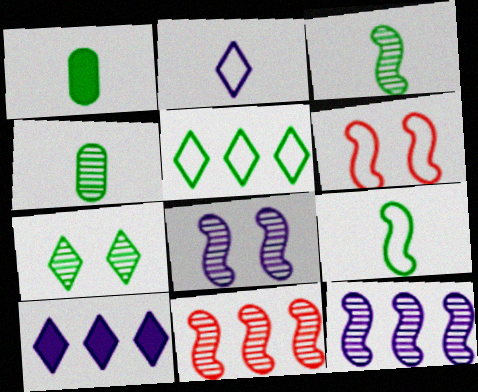[[3, 8, 11], 
[4, 6, 10]]